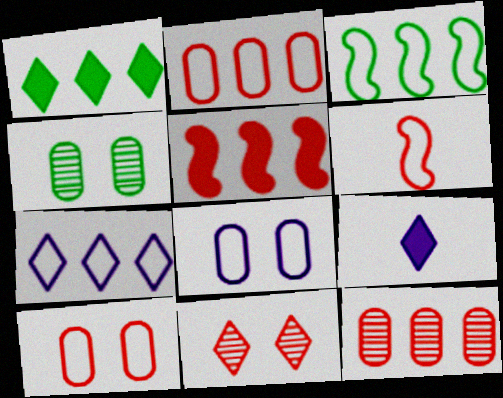[[2, 3, 7]]